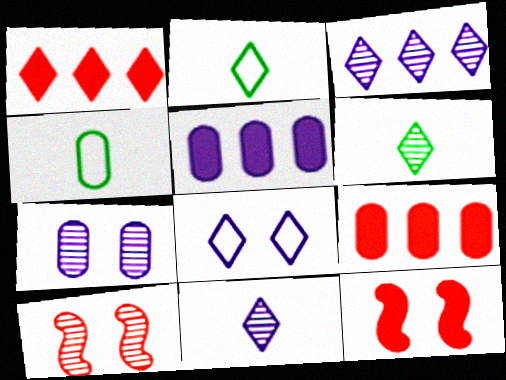[[1, 6, 8], 
[2, 5, 10], 
[3, 4, 12], 
[4, 7, 9]]